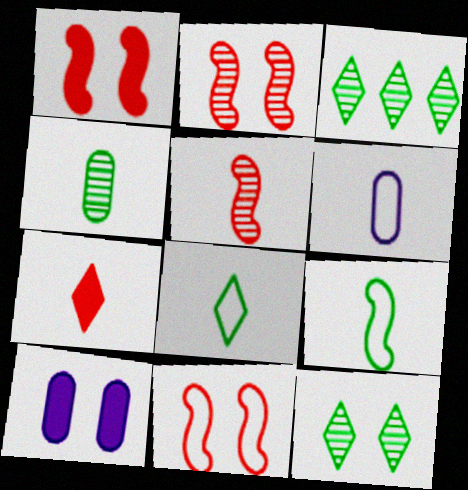[[1, 2, 11], 
[1, 3, 6], 
[10, 11, 12]]